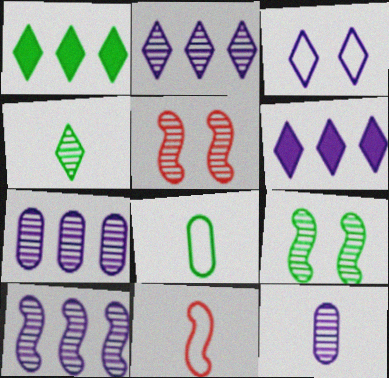[[1, 8, 9], 
[2, 7, 10], 
[4, 5, 7], 
[5, 6, 8]]